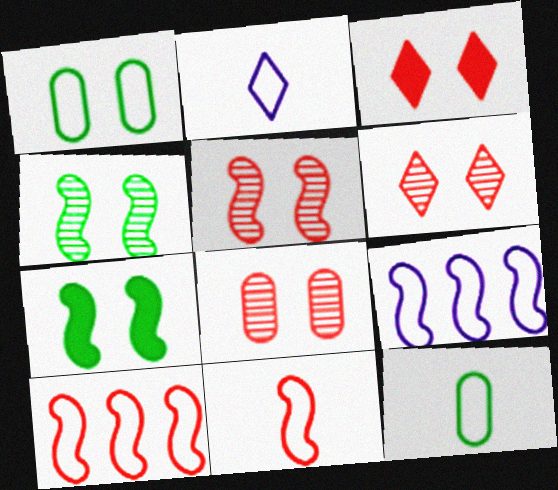[[1, 2, 10], 
[2, 11, 12], 
[5, 6, 8]]